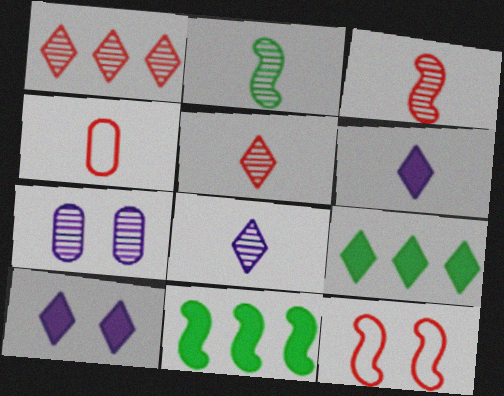[[1, 2, 7], 
[2, 4, 6]]